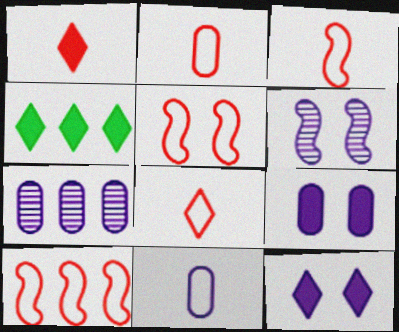[[1, 4, 12], 
[2, 3, 8], 
[2, 4, 6], 
[3, 5, 10], 
[4, 7, 10], 
[7, 9, 11]]